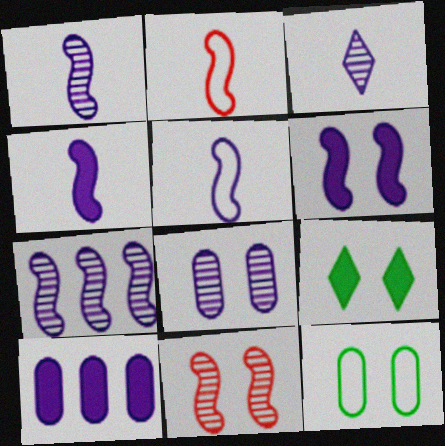[[1, 4, 5], 
[3, 7, 8], 
[5, 6, 7]]